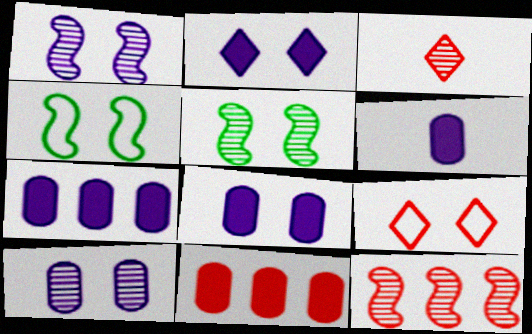[[3, 4, 7], 
[5, 8, 9], 
[6, 7, 8]]